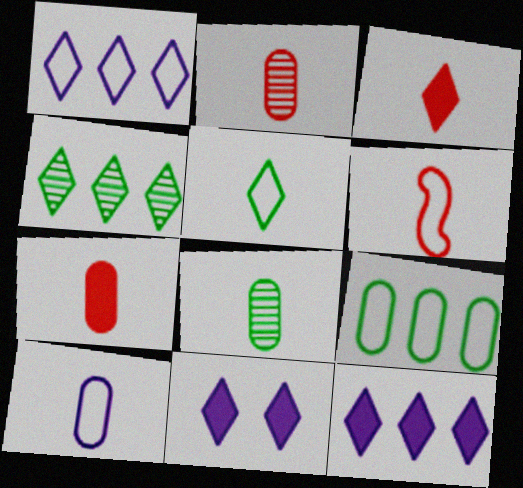[[2, 3, 6], 
[5, 6, 10], 
[7, 8, 10]]